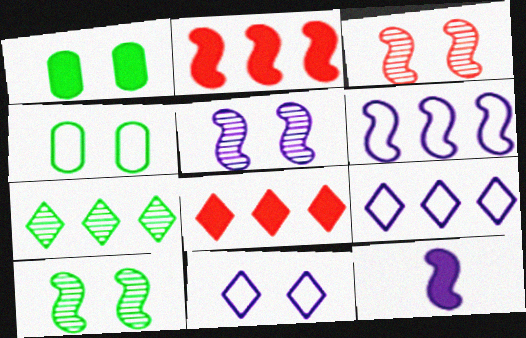[[1, 3, 11], 
[1, 8, 12], 
[3, 5, 10], 
[5, 6, 12], 
[7, 8, 9]]